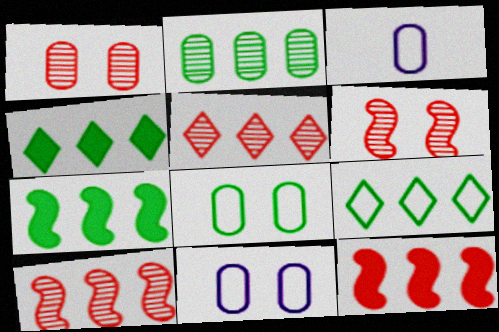[[2, 7, 9], 
[3, 4, 6]]